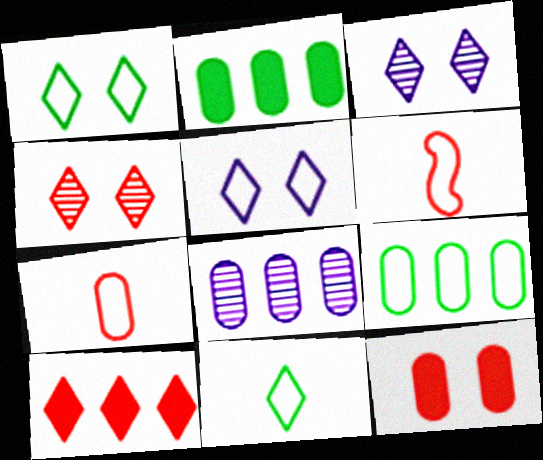[[2, 3, 6], 
[3, 10, 11], 
[5, 6, 9]]